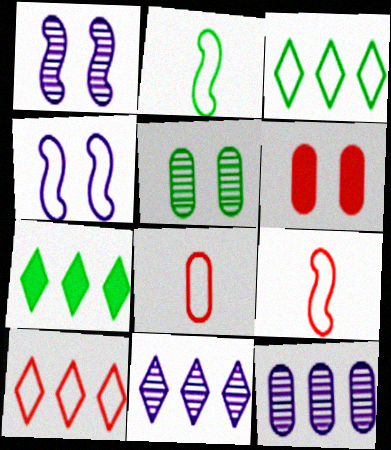[[1, 7, 8], 
[2, 5, 7], 
[2, 6, 11], 
[3, 4, 8], 
[7, 10, 11]]